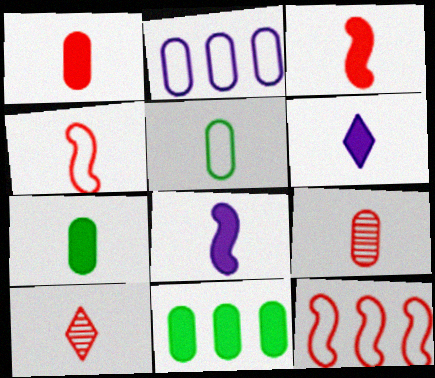[[1, 4, 10], 
[3, 6, 7], 
[5, 8, 10]]